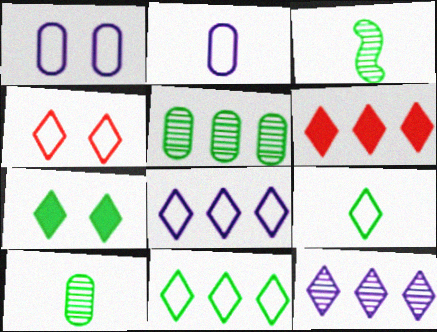[[1, 3, 6], 
[4, 8, 9], 
[6, 11, 12]]